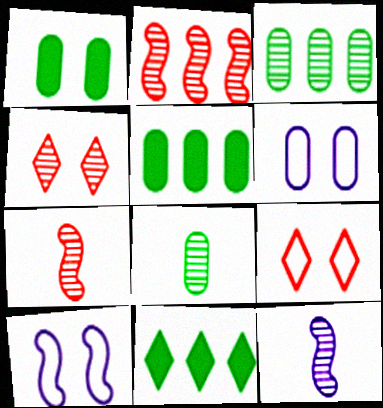[[1, 4, 10], 
[3, 4, 12], 
[5, 9, 12], 
[6, 7, 11]]